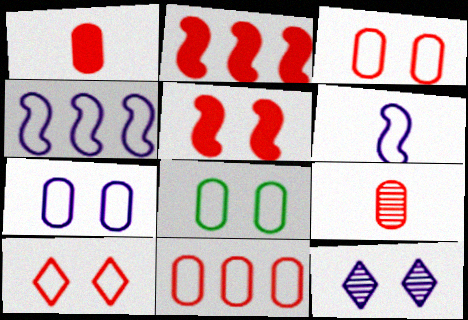[[2, 9, 10], 
[3, 7, 8], 
[5, 8, 12]]